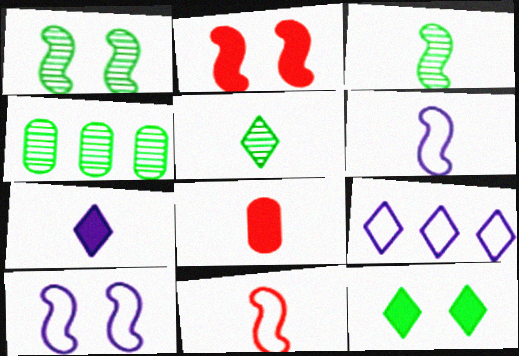[[1, 2, 10], 
[1, 4, 5], 
[1, 8, 9], 
[5, 6, 8]]